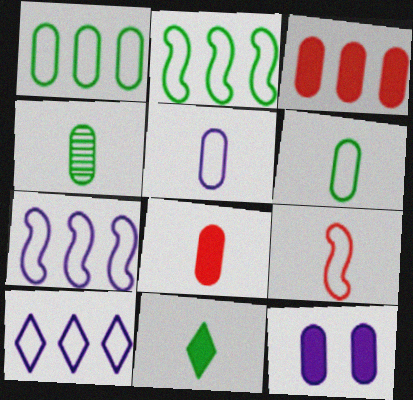[[4, 5, 8]]